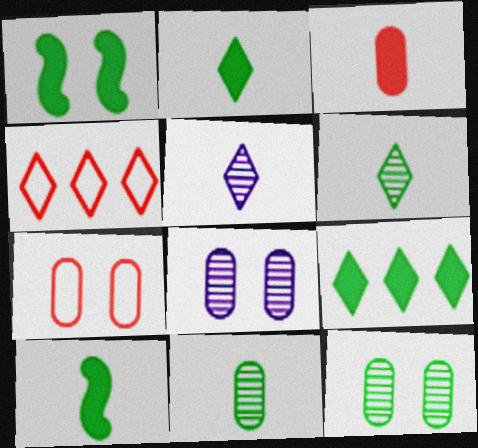[[4, 8, 10]]